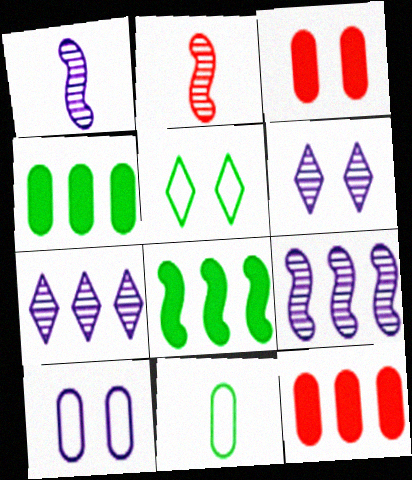[[1, 5, 12]]